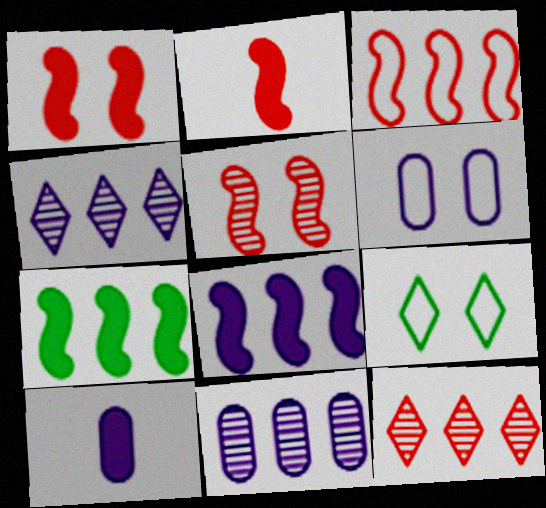[[2, 3, 5], 
[2, 9, 11], 
[6, 10, 11]]